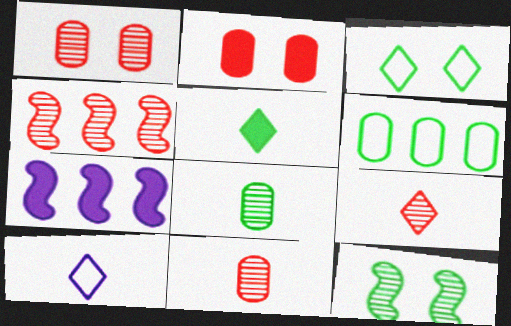[[1, 4, 9], 
[2, 5, 7], 
[3, 7, 11], 
[5, 6, 12], 
[5, 9, 10]]